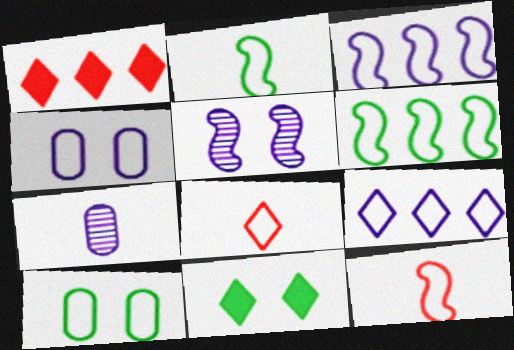[[3, 8, 10], 
[4, 6, 8], 
[9, 10, 12]]